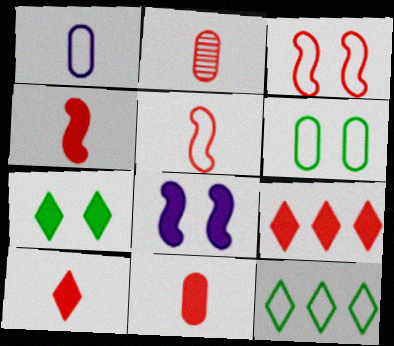[[1, 3, 12], 
[2, 3, 9], 
[2, 5, 10], 
[2, 8, 12], 
[4, 10, 11]]